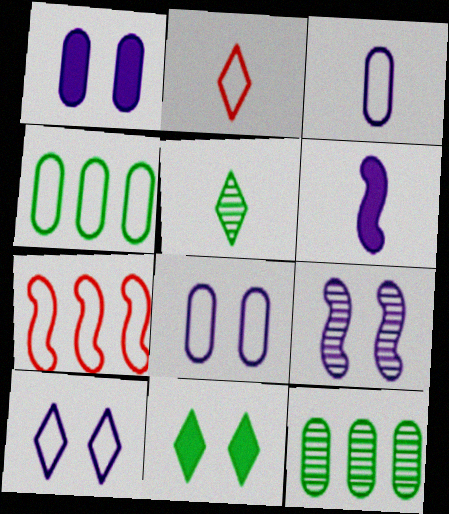[[1, 5, 7], 
[1, 9, 10]]